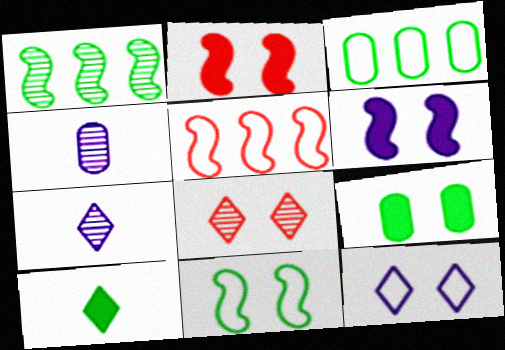[[1, 4, 8], 
[2, 3, 7], 
[5, 7, 9]]